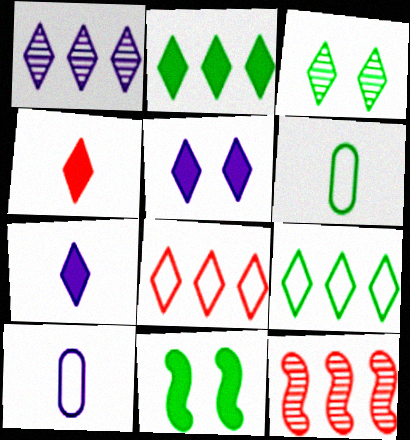[[1, 2, 8], 
[2, 4, 5], 
[3, 7, 8], 
[5, 6, 12]]